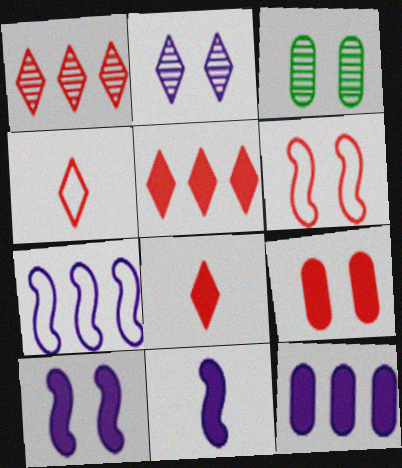[[3, 7, 8]]